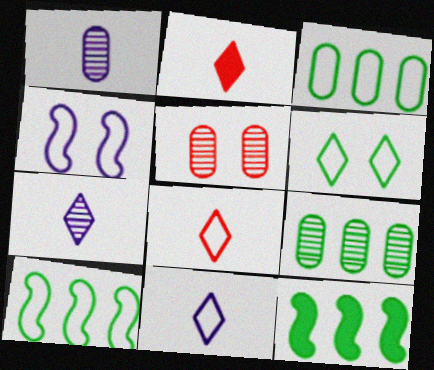[[1, 5, 9], 
[2, 4, 9], 
[3, 4, 8], 
[5, 11, 12]]